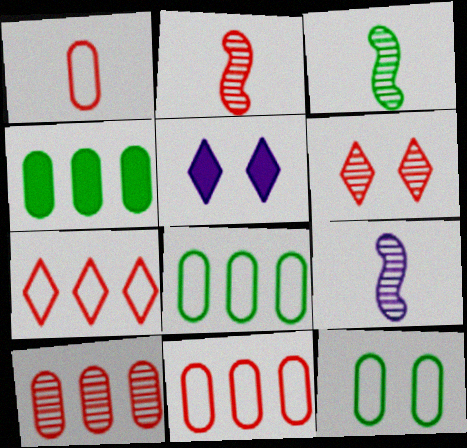[[2, 3, 9], 
[2, 5, 8], 
[2, 6, 10], 
[3, 5, 11]]